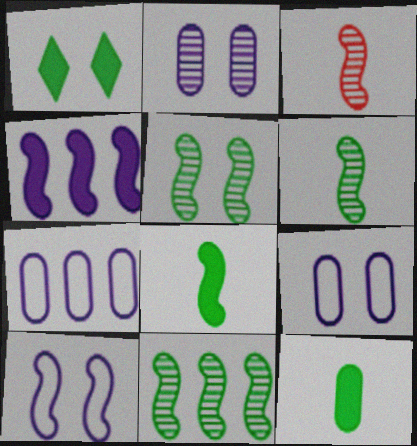[[1, 3, 7], 
[5, 6, 11]]